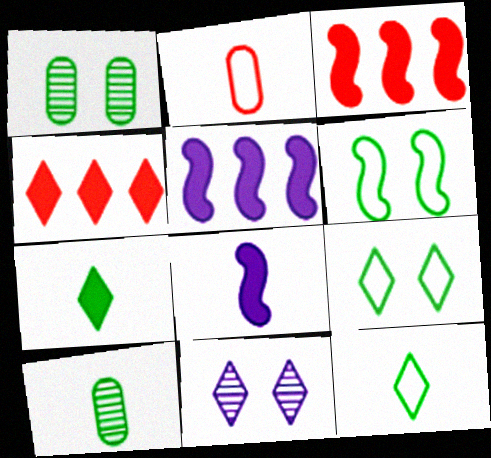[[4, 11, 12]]